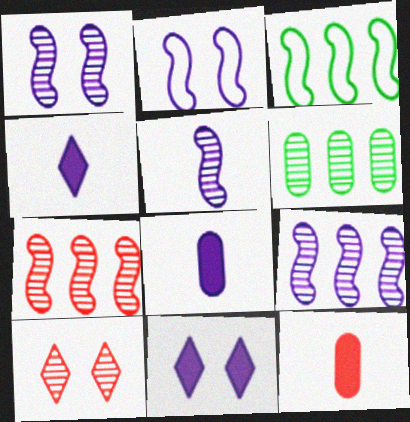[[1, 5, 9], 
[3, 8, 10], 
[5, 6, 10]]